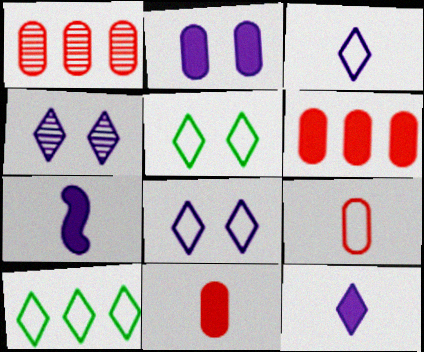[[1, 5, 7]]